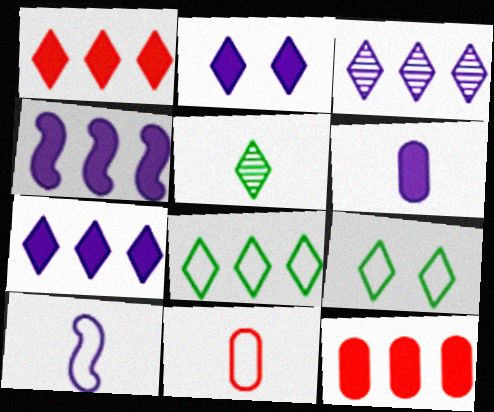[[1, 3, 8], 
[2, 4, 6]]